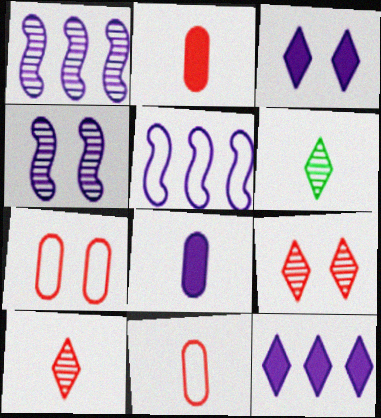[]